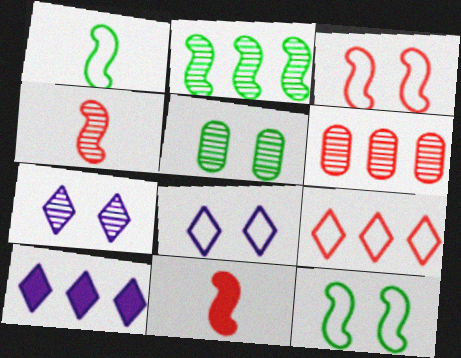[]